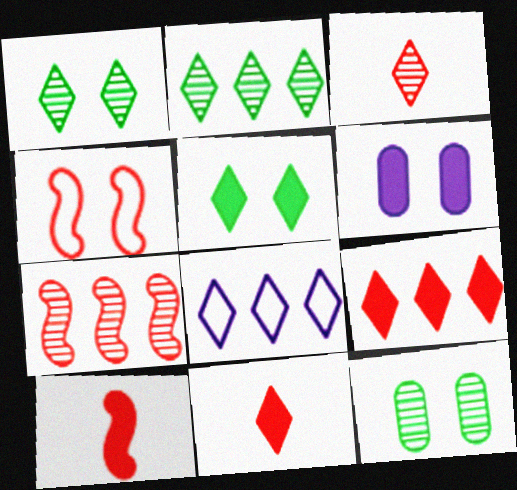[[1, 4, 6], 
[1, 8, 11], 
[2, 8, 9], 
[3, 5, 8], 
[4, 7, 10], 
[8, 10, 12]]